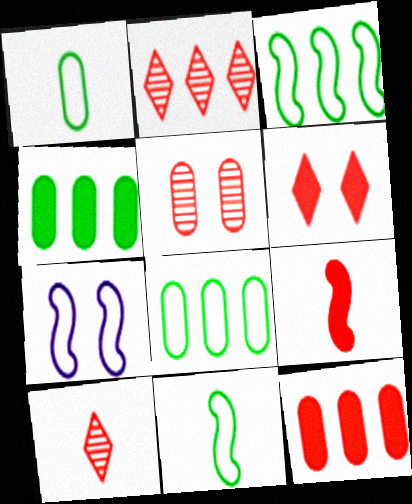[[4, 7, 10], 
[6, 9, 12]]